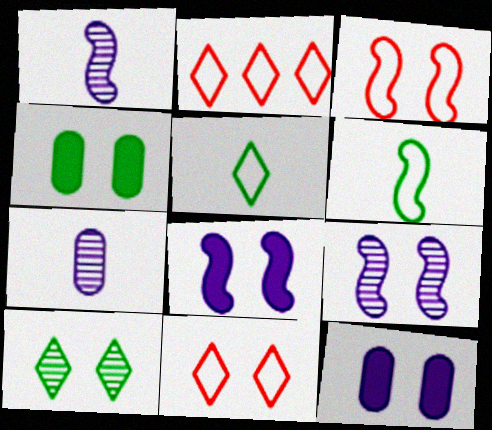[[1, 2, 4], 
[3, 10, 12], 
[4, 9, 11]]